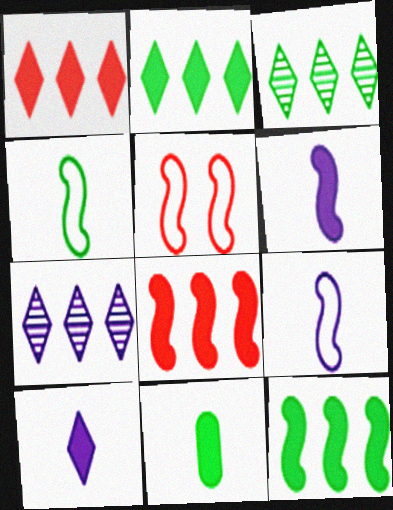[[5, 7, 11]]